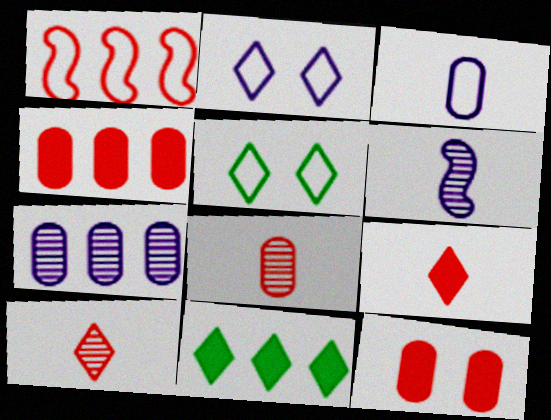[[1, 3, 5], 
[1, 7, 11], 
[1, 10, 12], 
[2, 10, 11], 
[4, 5, 6]]